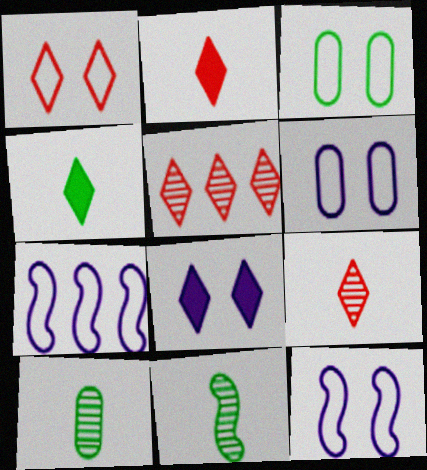[[1, 2, 5], 
[1, 3, 12]]